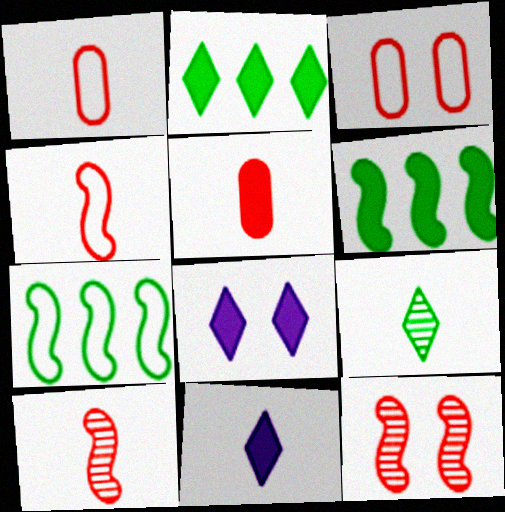[[5, 6, 8]]